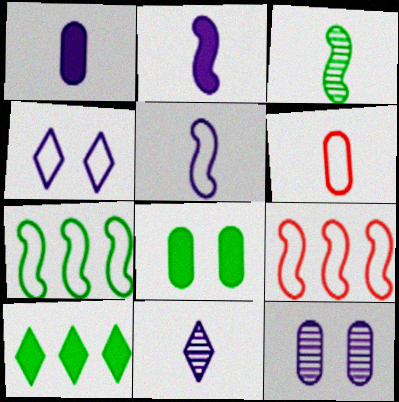[[1, 5, 11], 
[4, 6, 7], 
[8, 9, 11]]